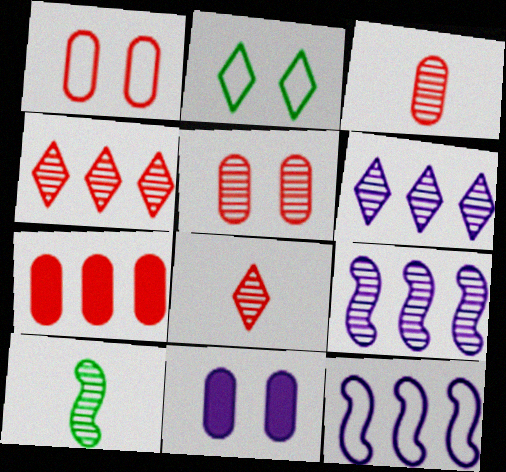[[1, 3, 7], 
[5, 6, 10]]